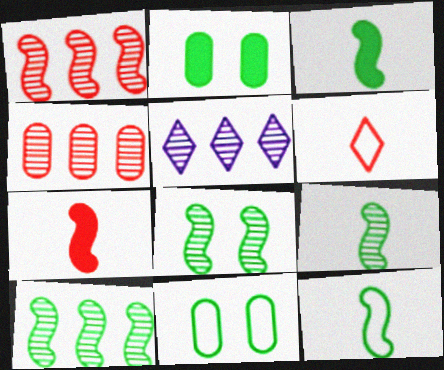[[3, 9, 12], 
[4, 5, 10], 
[5, 7, 11], 
[8, 9, 10]]